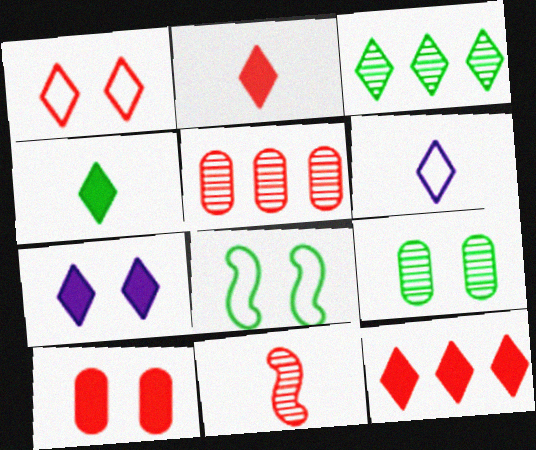[[4, 7, 12]]